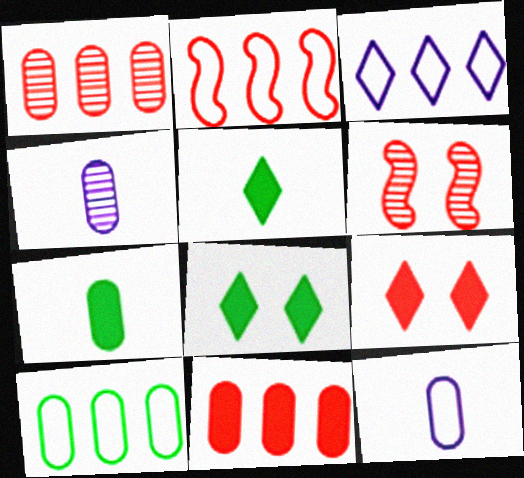[[2, 3, 10], 
[2, 4, 8], 
[3, 6, 7]]